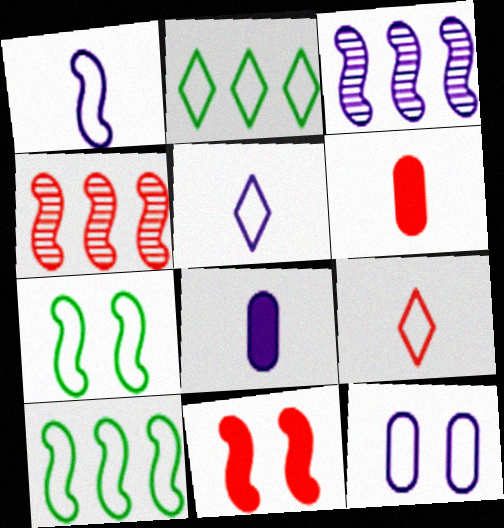[[9, 10, 12]]